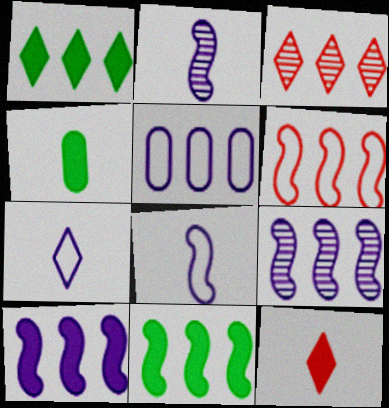[[3, 5, 11], 
[6, 9, 11]]